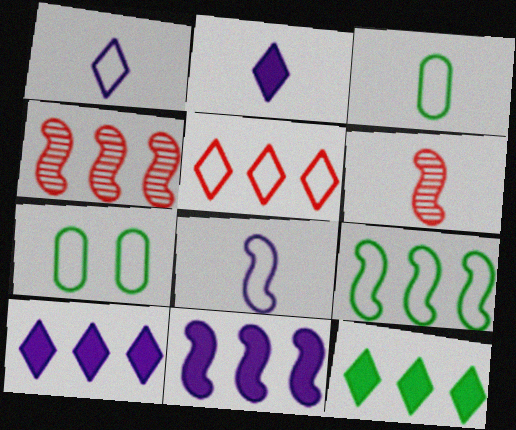[[2, 3, 6], 
[2, 4, 7], 
[4, 9, 11], 
[5, 7, 8], 
[6, 7, 10]]